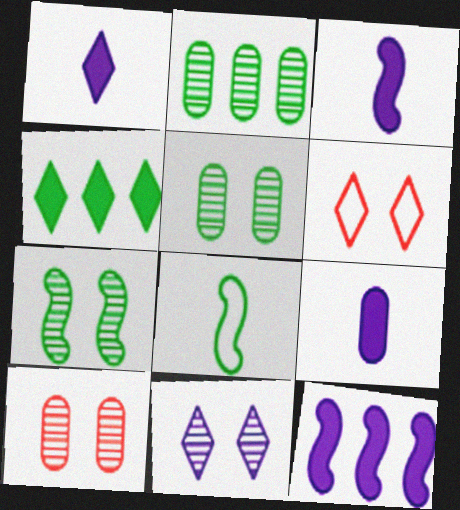[[1, 3, 9], 
[2, 3, 6], 
[4, 5, 8], 
[7, 10, 11]]